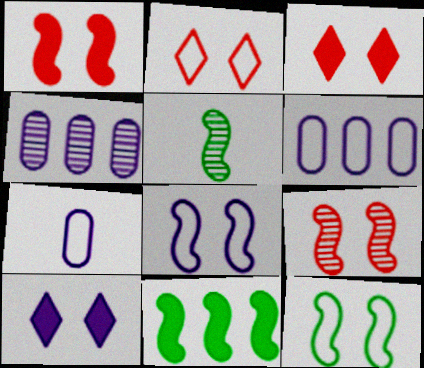[[3, 5, 6], 
[5, 11, 12]]